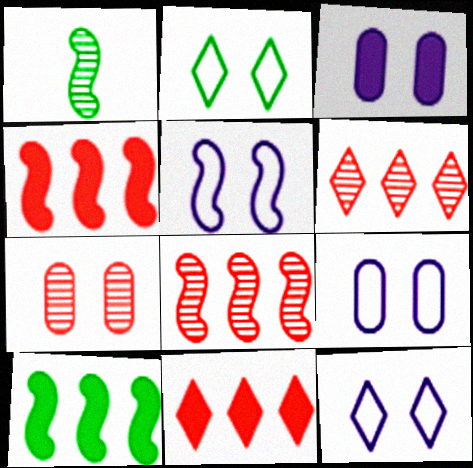[[1, 4, 5], 
[1, 9, 11], 
[5, 9, 12]]